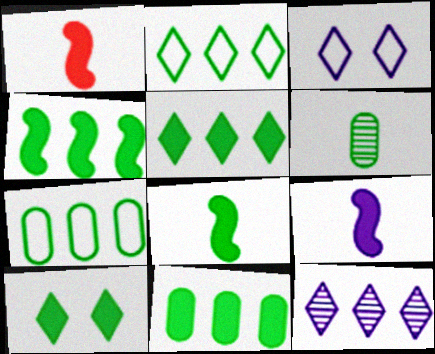[[1, 8, 9], 
[4, 5, 11], 
[8, 10, 11]]